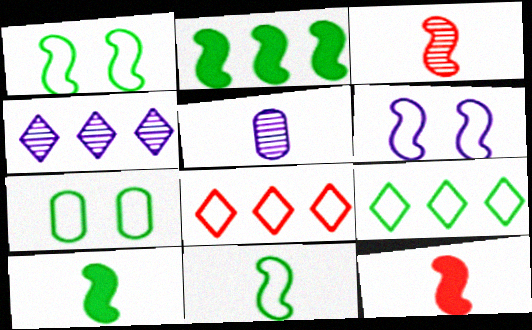[[2, 3, 6], 
[4, 7, 12], 
[7, 9, 11]]